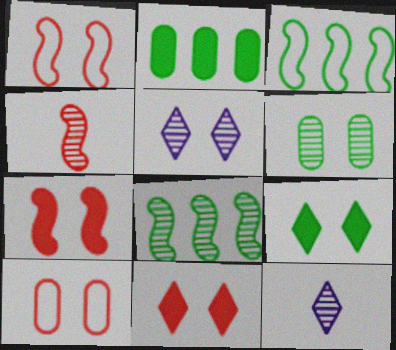[[1, 2, 12]]